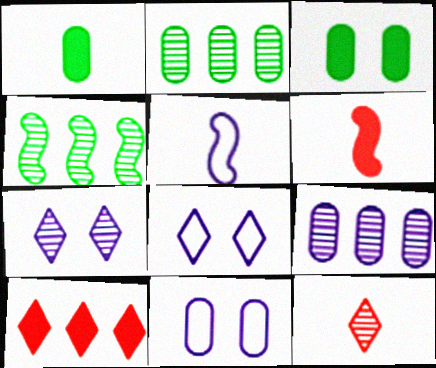[[1, 5, 12], 
[2, 6, 8]]